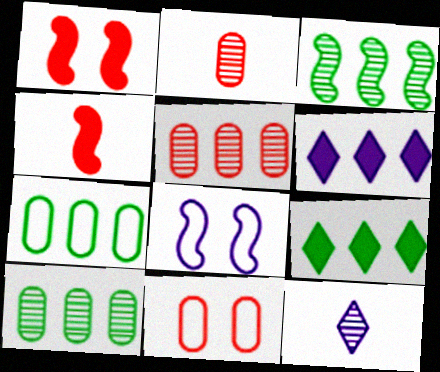[[1, 7, 12], 
[2, 8, 9], 
[3, 4, 8], 
[3, 7, 9]]